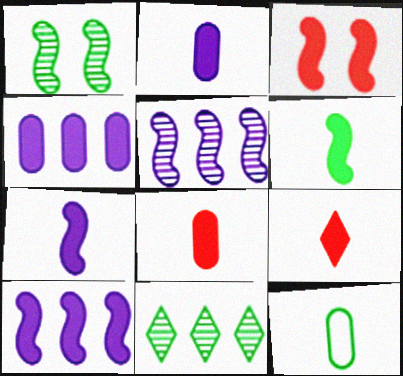[[2, 6, 9], 
[3, 6, 10]]